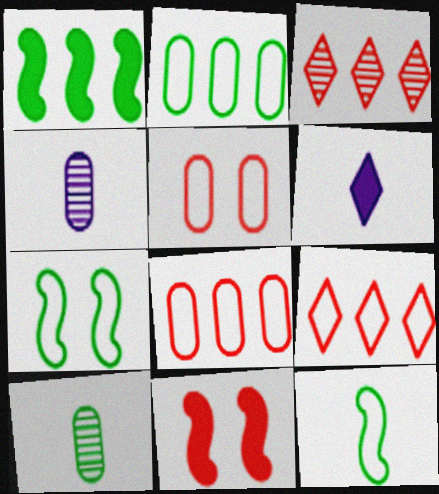[]